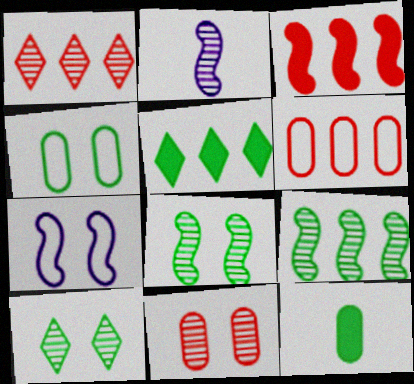[[1, 3, 6], 
[1, 7, 12]]